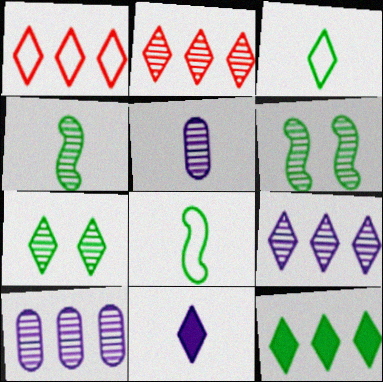[[1, 7, 11], 
[1, 9, 12], 
[2, 5, 6], 
[3, 7, 12]]